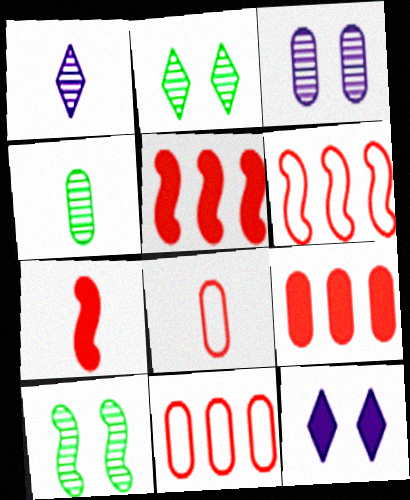[[4, 6, 12]]